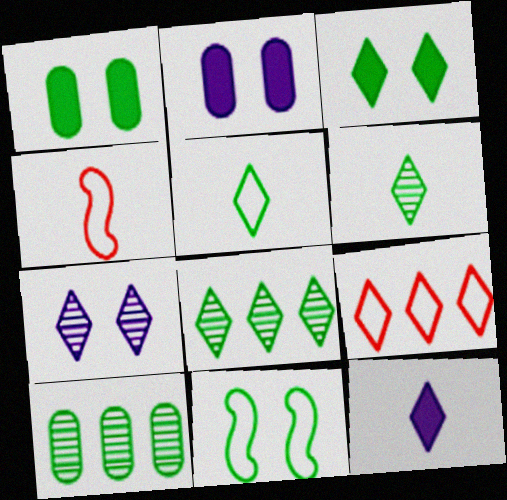[[2, 4, 8], 
[3, 5, 8]]